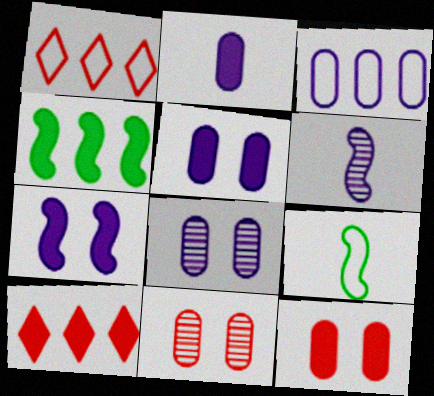[[2, 3, 8], 
[8, 9, 10]]